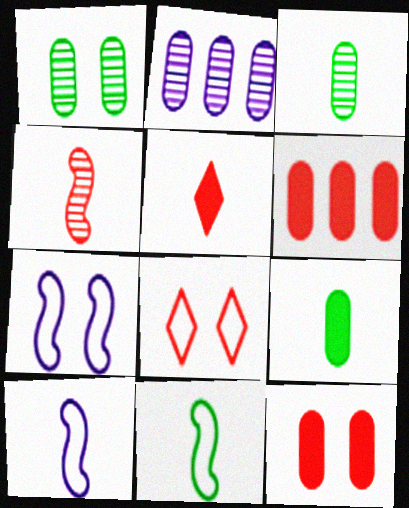[[3, 5, 10], 
[4, 6, 8]]